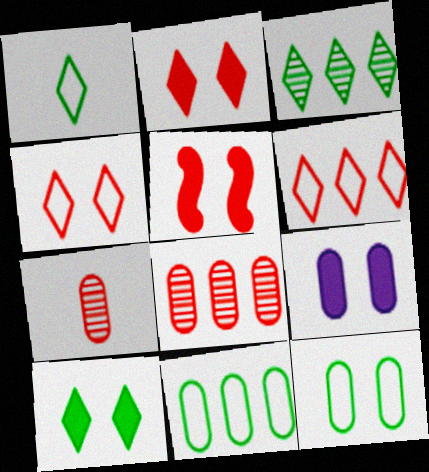[[1, 3, 10], 
[5, 6, 7], 
[5, 9, 10], 
[7, 9, 11]]